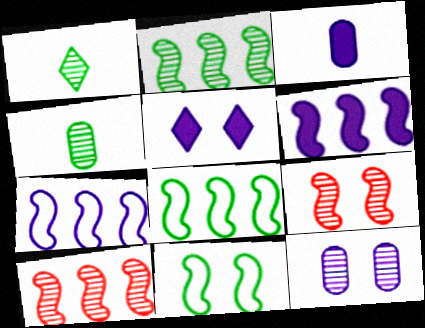[[1, 10, 12], 
[3, 5, 6], 
[6, 8, 10]]